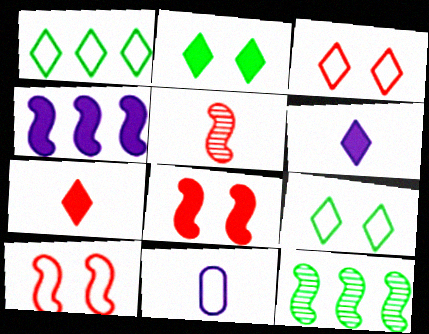[[1, 10, 11]]